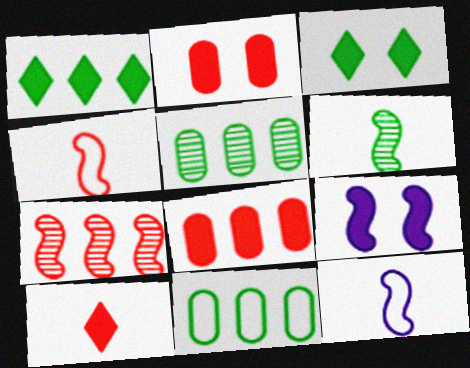[[2, 3, 9], 
[3, 6, 11]]